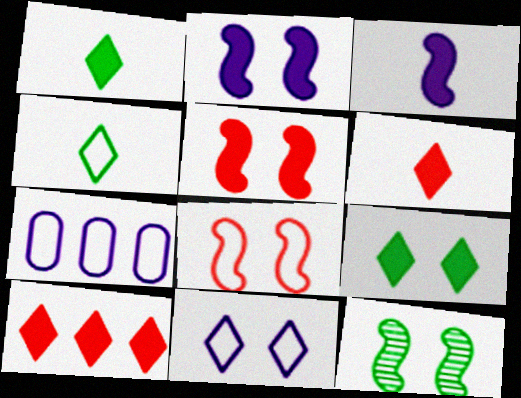[[2, 8, 12], 
[4, 7, 8], 
[6, 7, 12]]